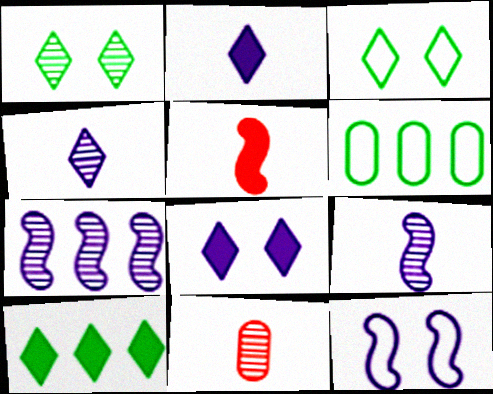[[1, 7, 11], 
[10, 11, 12]]